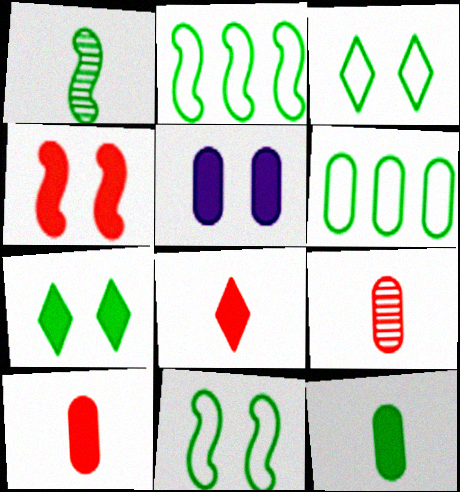[[1, 6, 7], 
[4, 5, 7], 
[5, 6, 9]]